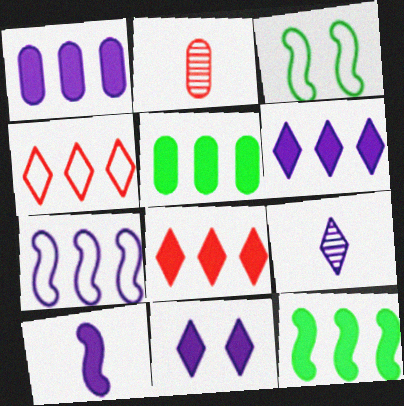[[1, 8, 12], 
[1, 10, 11], 
[2, 3, 6]]